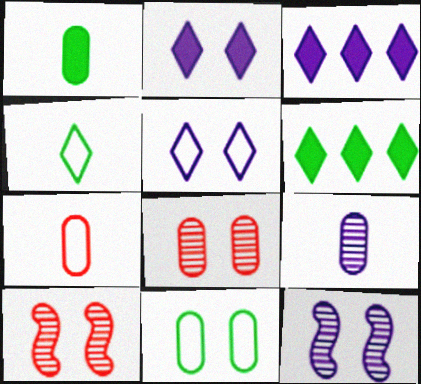[[1, 7, 9], 
[2, 10, 11], 
[6, 7, 12]]